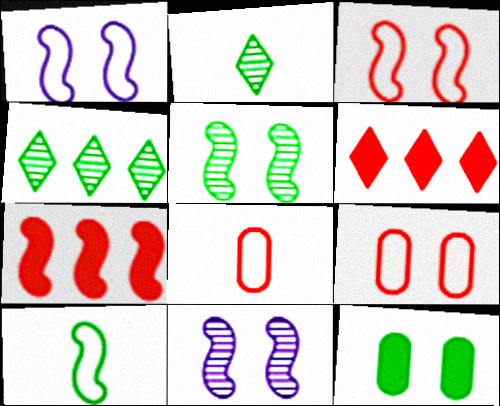[[4, 10, 12], 
[7, 10, 11]]